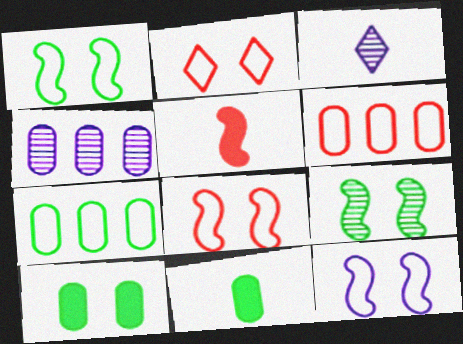[[1, 8, 12]]